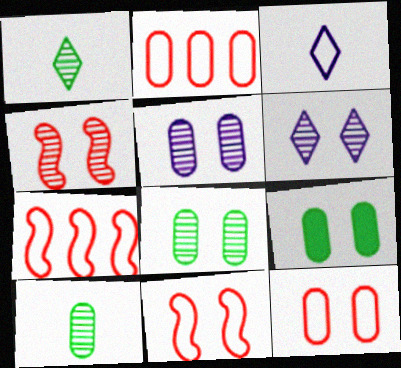[[4, 6, 8], 
[5, 9, 12], 
[6, 9, 11]]